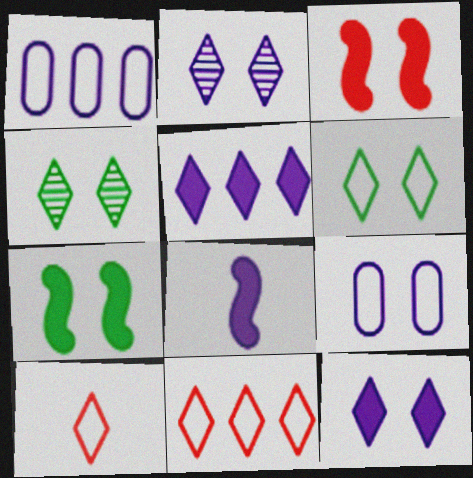[[1, 2, 8], 
[3, 4, 9], 
[4, 5, 10]]